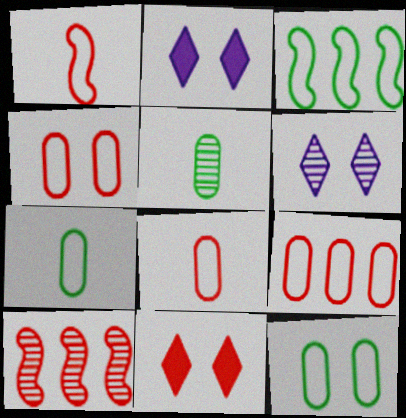[[2, 7, 10], 
[4, 8, 9], 
[5, 6, 10], 
[8, 10, 11]]